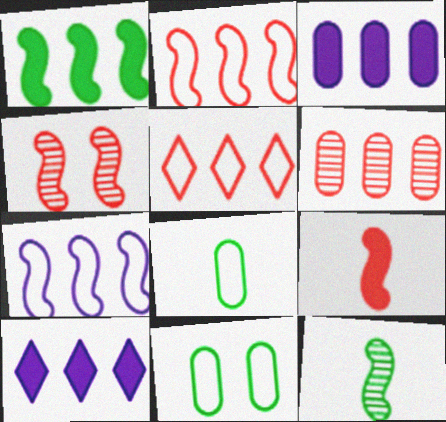[[2, 4, 9], 
[4, 8, 10]]